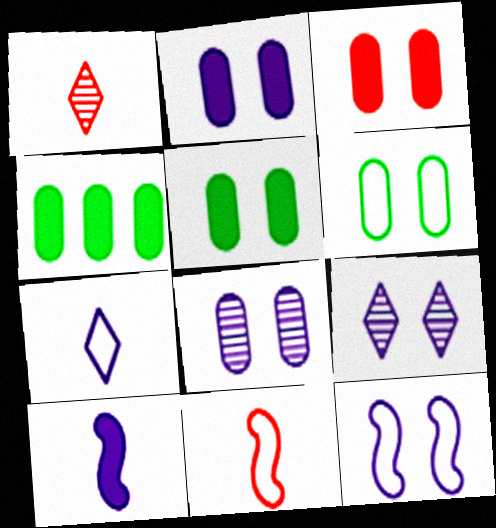[[1, 4, 12], 
[2, 3, 5], 
[2, 9, 12], 
[3, 6, 8], 
[4, 9, 11]]